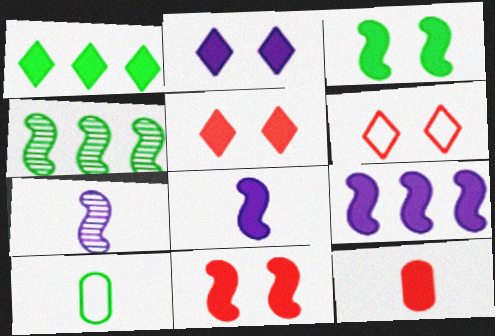[]